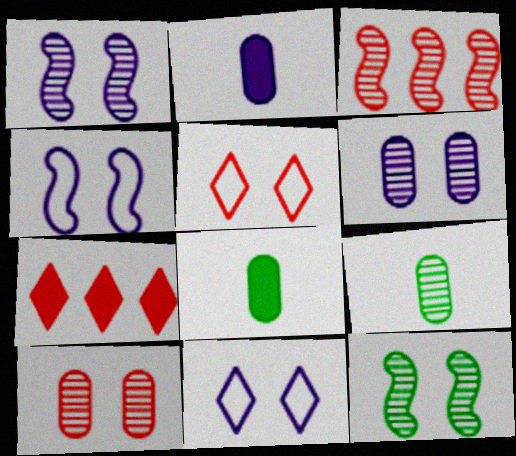[[3, 8, 11], 
[4, 7, 9]]